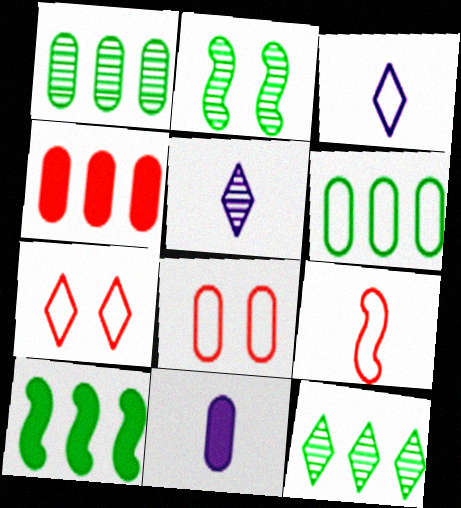[[1, 8, 11], 
[2, 3, 4], 
[5, 8, 10], 
[6, 10, 12]]